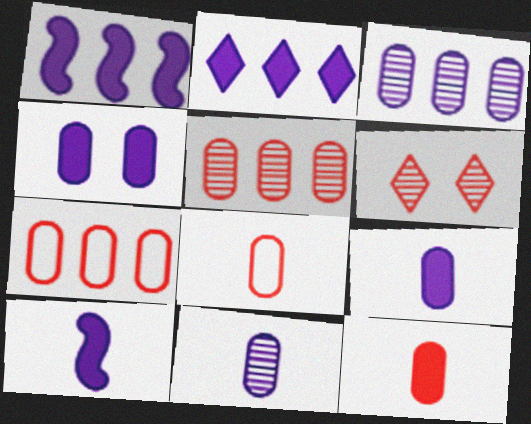[[2, 4, 10]]